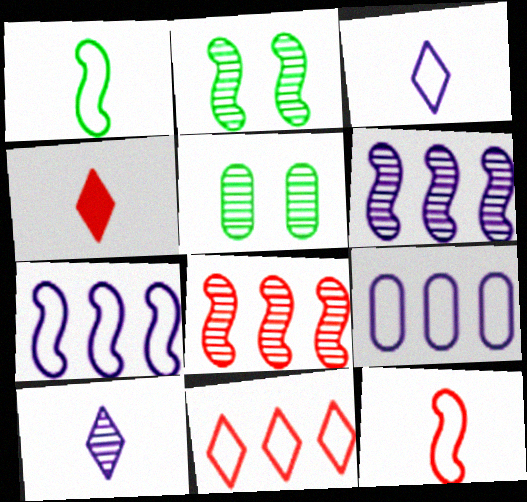[[2, 4, 9], 
[4, 5, 7], 
[5, 8, 10]]